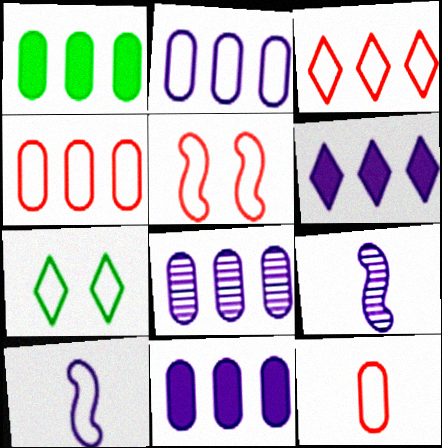[[1, 4, 8], 
[2, 8, 11], 
[3, 5, 12], 
[4, 7, 10]]